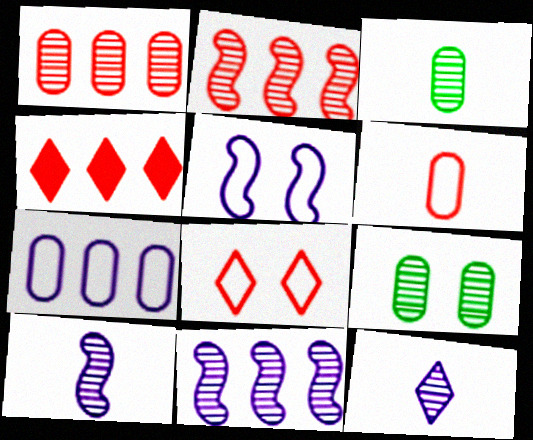[[2, 9, 12], 
[3, 4, 5]]